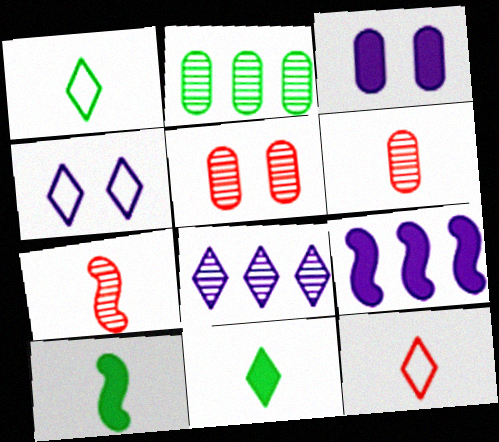[[1, 5, 9]]